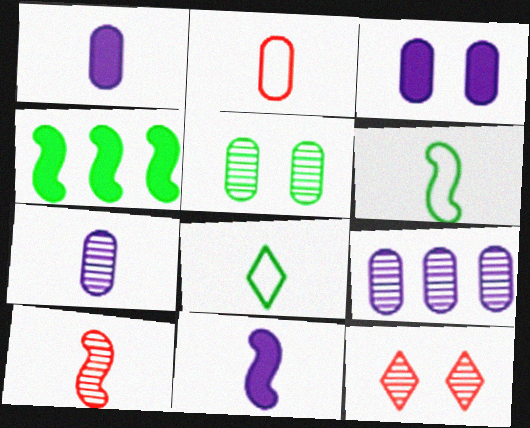[[1, 8, 10], 
[4, 5, 8], 
[6, 10, 11]]